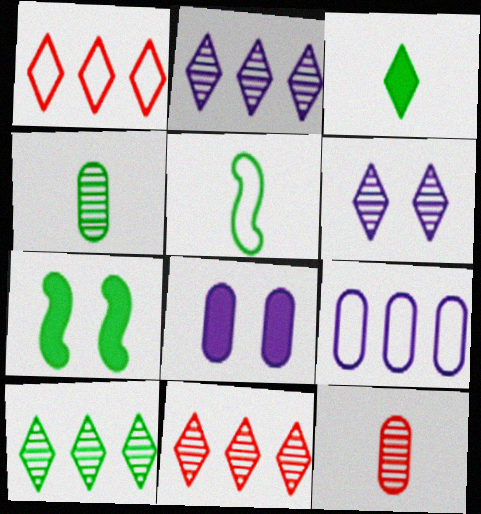[[1, 3, 6], 
[2, 10, 11], 
[3, 4, 5], 
[5, 8, 11]]